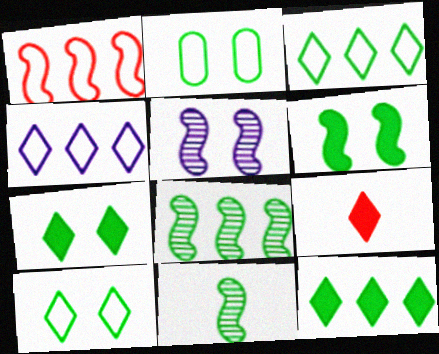[[2, 11, 12]]